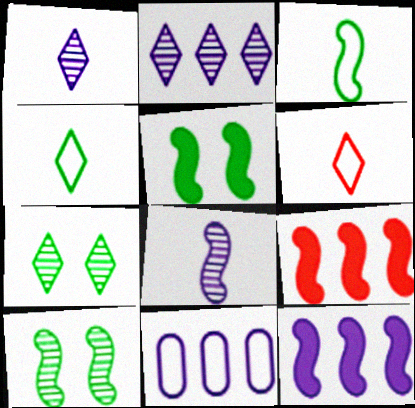[[2, 11, 12]]